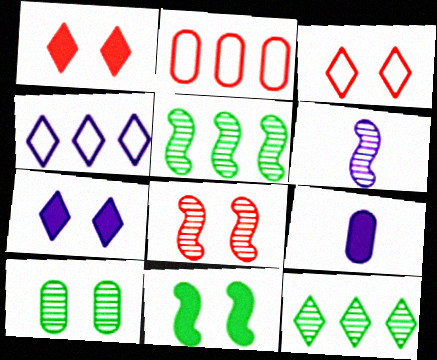[[2, 9, 10], 
[3, 5, 9], 
[5, 6, 8]]